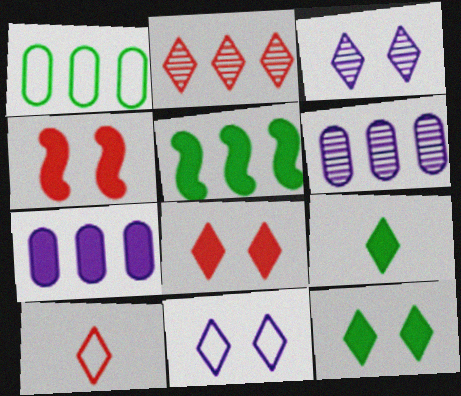[[2, 8, 10], 
[2, 9, 11], 
[4, 7, 9]]